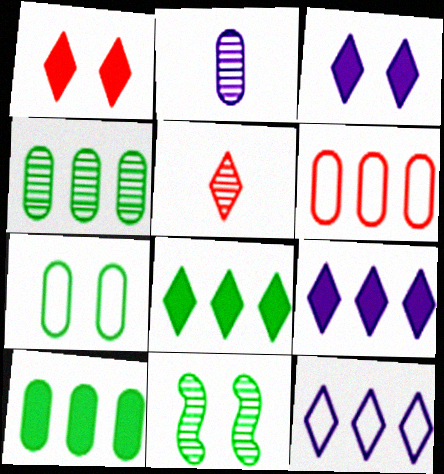[]